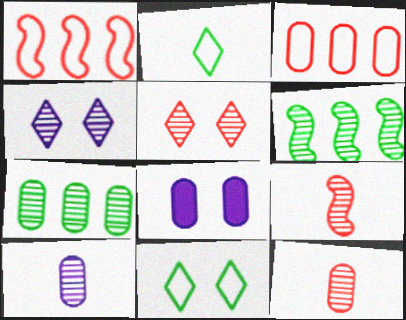[[4, 6, 12], 
[4, 7, 9], 
[5, 6, 10]]